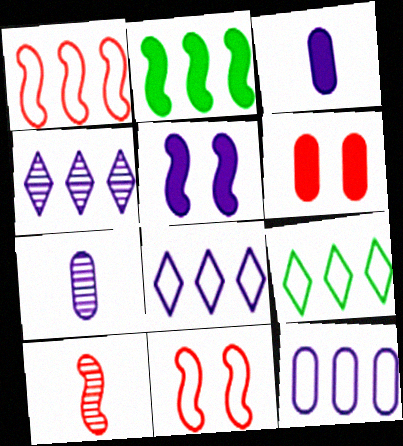[[1, 9, 12], 
[5, 7, 8]]